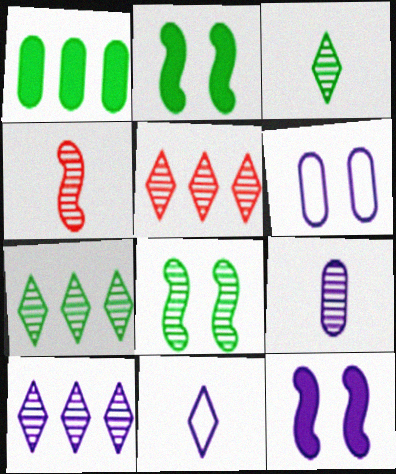[[3, 4, 9], 
[5, 7, 10], 
[5, 8, 9]]